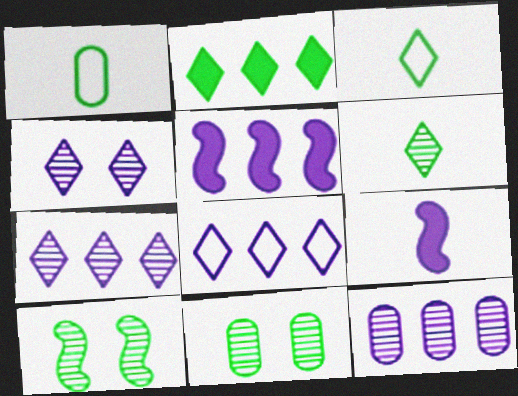[[1, 2, 10], 
[5, 8, 12]]